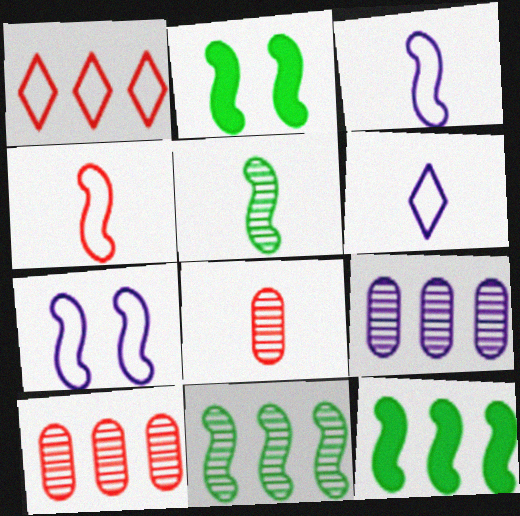[[1, 9, 12], 
[2, 6, 10]]